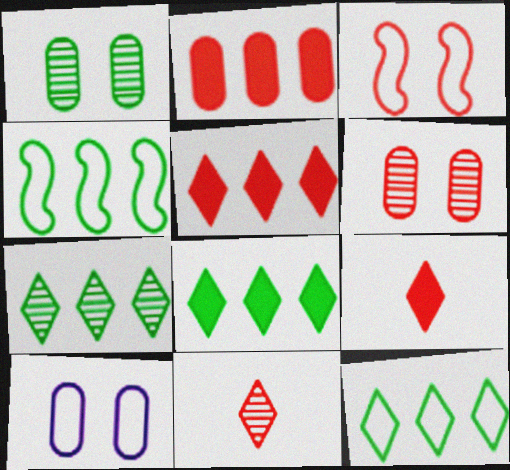[[2, 3, 11], 
[7, 8, 12]]